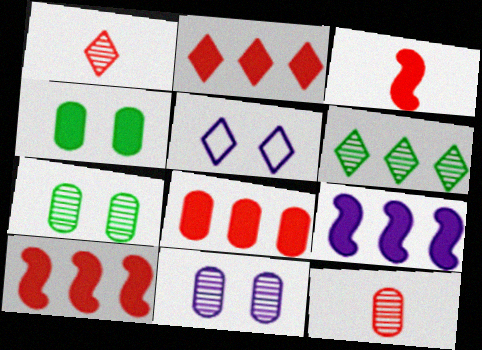[[2, 8, 10]]